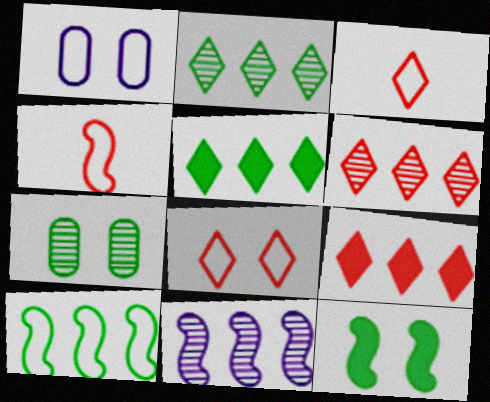[[1, 3, 10], 
[4, 11, 12]]